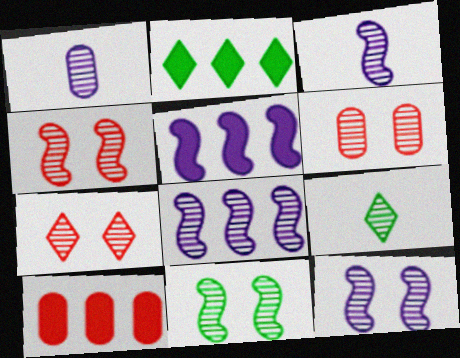[[2, 5, 10], 
[3, 8, 12], 
[4, 6, 7], 
[4, 11, 12], 
[6, 8, 9]]